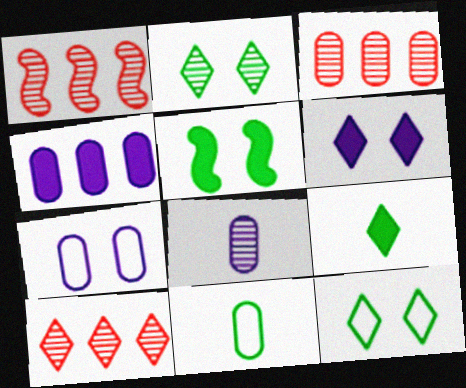[[1, 2, 8], 
[1, 3, 10], 
[1, 6, 11], 
[1, 7, 9], 
[4, 7, 8]]